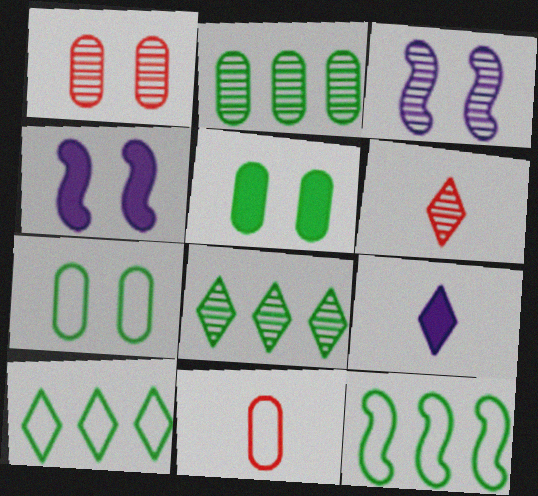[[1, 9, 12], 
[2, 3, 6], 
[4, 8, 11]]